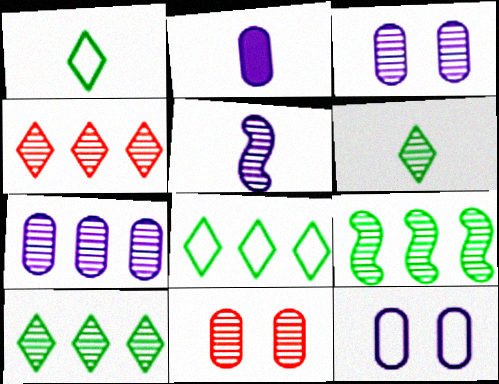[[2, 7, 12], 
[4, 7, 9], 
[5, 10, 11]]